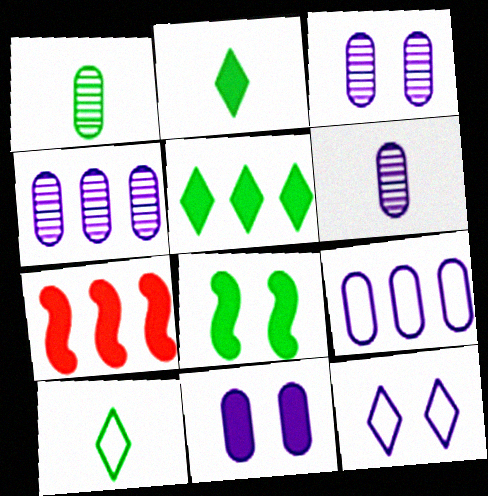[[1, 7, 12], 
[2, 7, 11], 
[3, 4, 6], 
[3, 7, 10], 
[6, 9, 11]]